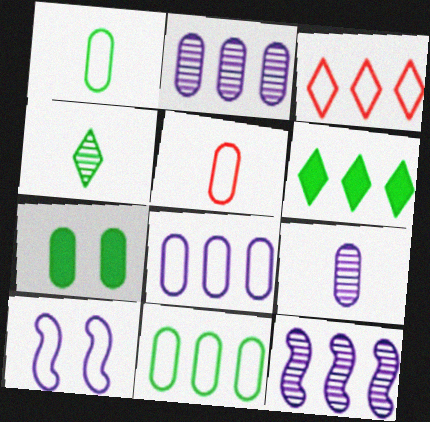[[1, 3, 10], 
[2, 5, 7]]